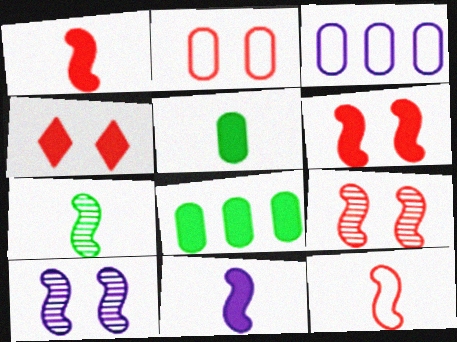[[2, 4, 9], 
[3, 4, 7], 
[4, 8, 11], 
[7, 11, 12]]